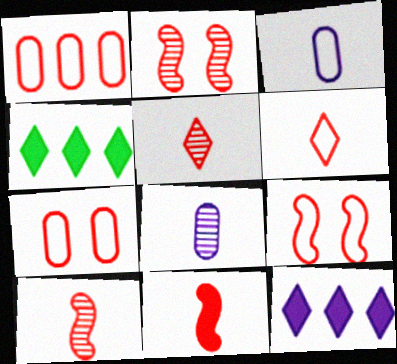[[1, 6, 9], 
[2, 3, 4], 
[4, 8, 9]]